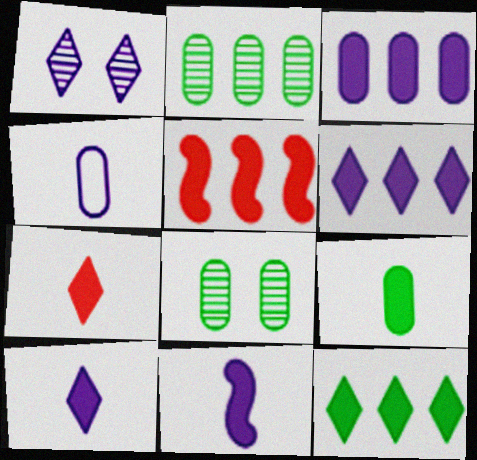[[3, 5, 12], 
[7, 9, 11]]